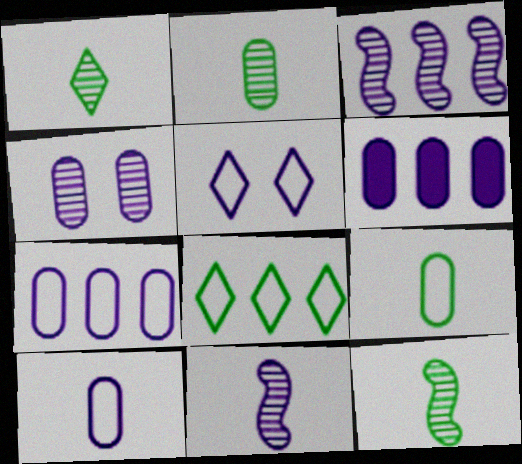[[1, 2, 12], 
[4, 6, 10], 
[5, 6, 11]]